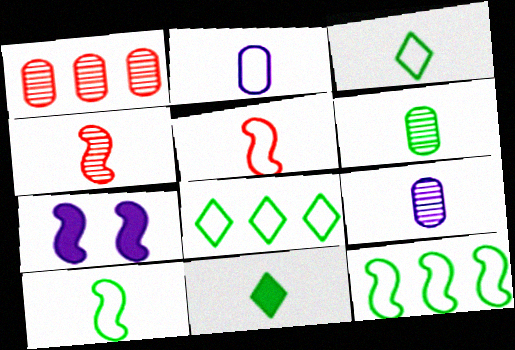[[1, 3, 7], 
[2, 3, 5], 
[2, 4, 11], 
[4, 7, 12], 
[5, 9, 11], 
[6, 10, 11]]